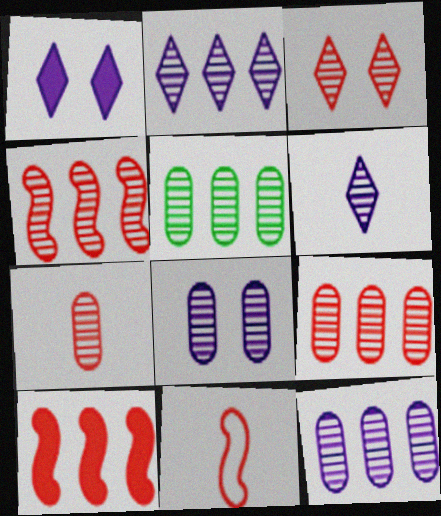[[1, 5, 11], 
[2, 4, 5], 
[3, 4, 7], 
[5, 7, 8], 
[5, 9, 12]]